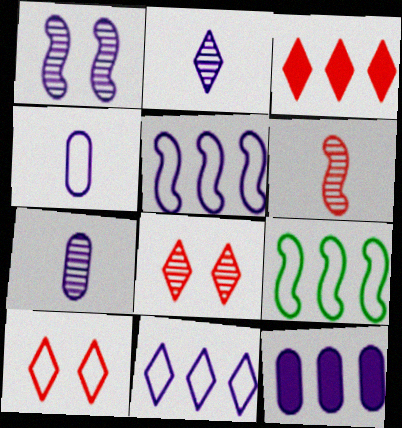[[4, 9, 10]]